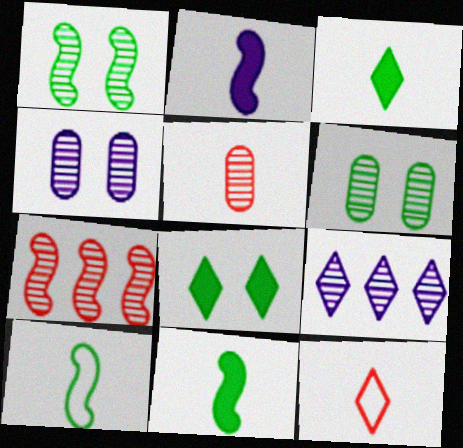[[1, 5, 9], 
[8, 9, 12]]